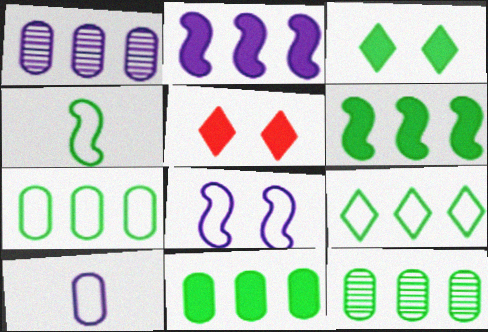[[1, 4, 5], 
[3, 4, 12], 
[6, 9, 12], 
[7, 11, 12]]